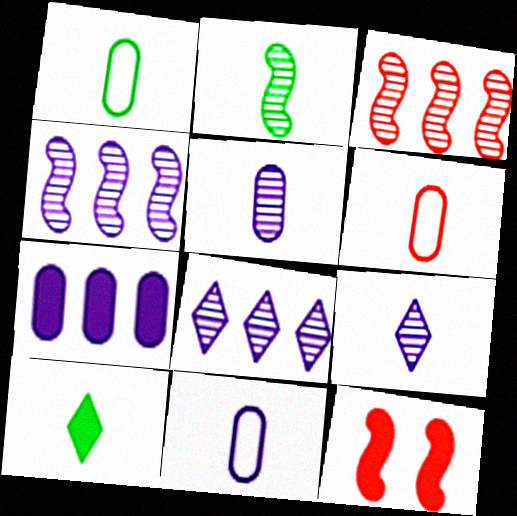[[1, 2, 10], 
[1, 6, 11], 
[1, 8, 12], 
[7, 10, 12]]